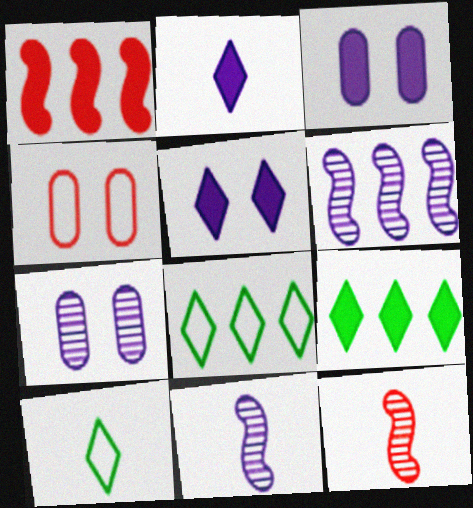[[1, 7, 10], 
[3, 8, 12], 
[4, 9, 11]]